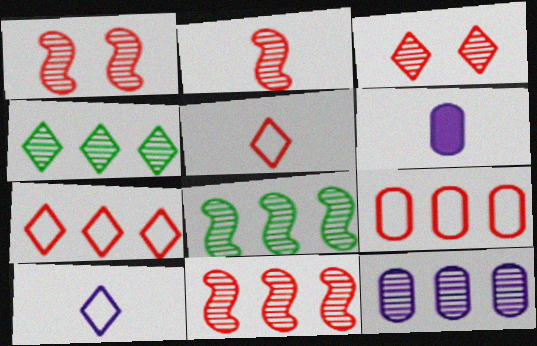[[1, 2, 11], 
[4, 11, 12]]